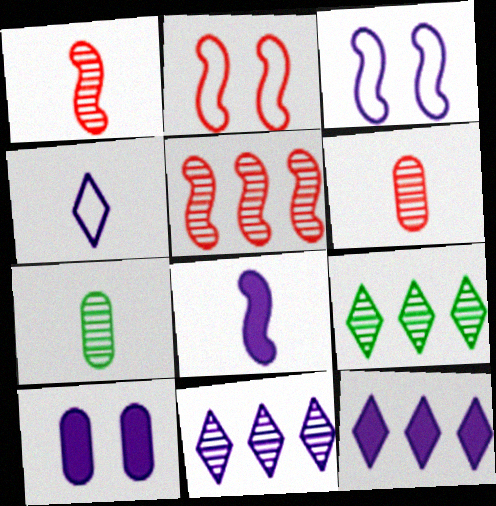[[2, 7, 12], 
[8, 10, 12]]